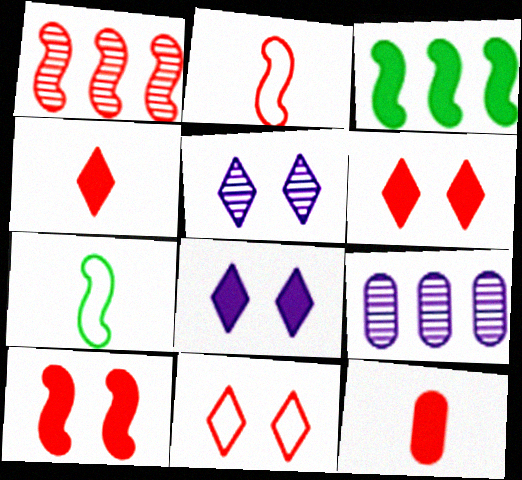[[1, 2, 10], 
[1, 11, 12], 
[3, 8, 12], 
[6, 7, 9]]